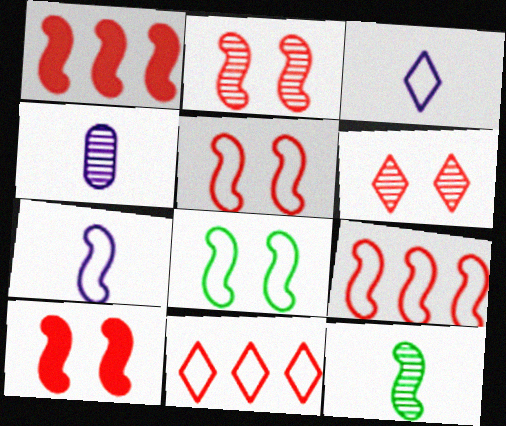[[2, 5, 10], 
[7, 8, 9]]